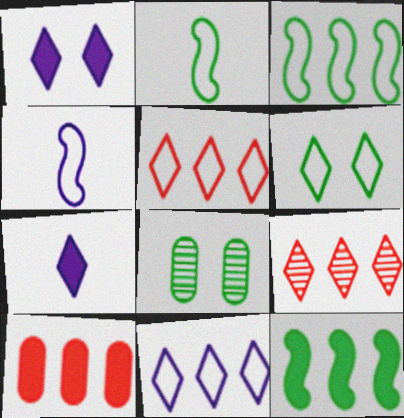[[6, 7, 9]]